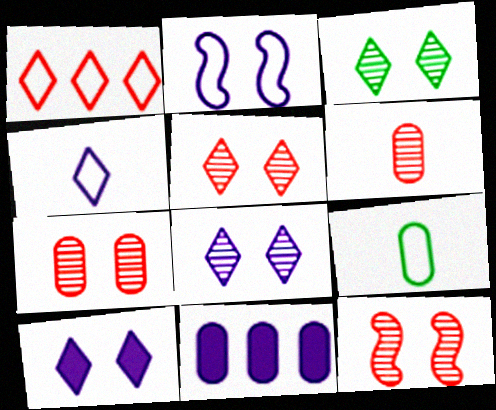[[1, 2, 9], 
[3, 5, 8], 
[5, 7, 12], 
[7, 9, 11]]